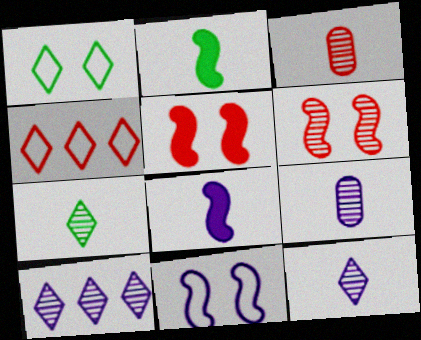[[3, 4, 5]]